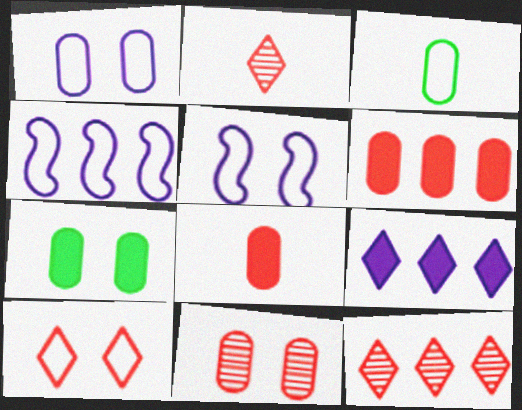[[1, 7, 11], 
[2, 4, 7], 
[3, 4, 10]]